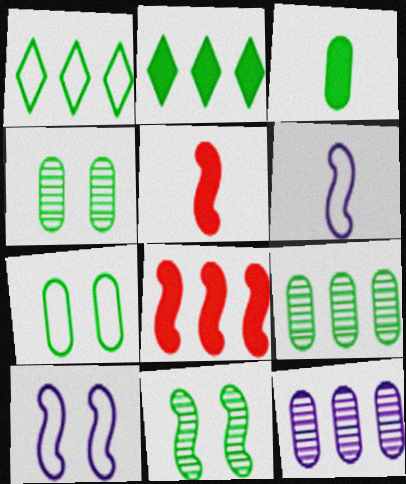[[1, 3, 11], 
[1, 8, 12], 
[3, 7, 9], 
[6, 8, 11]]